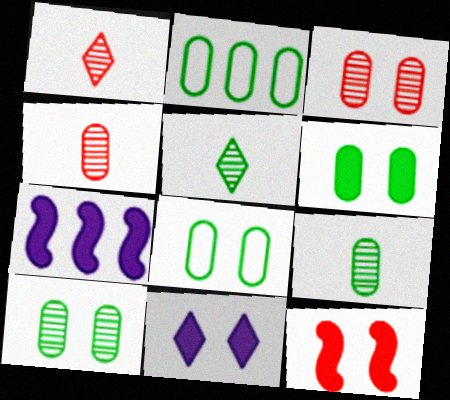[[1, 7, 8], 
[2, 6, 9], 
[6, 8, 10], 
[6, 11, 12]]